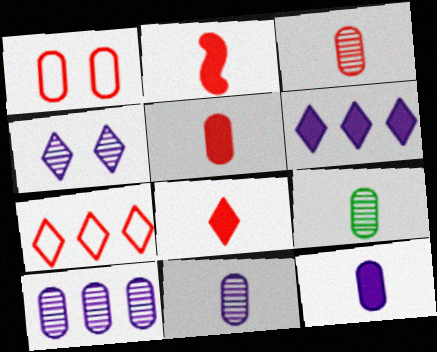[[2, 5, 8], 
[3, 9, 11]]